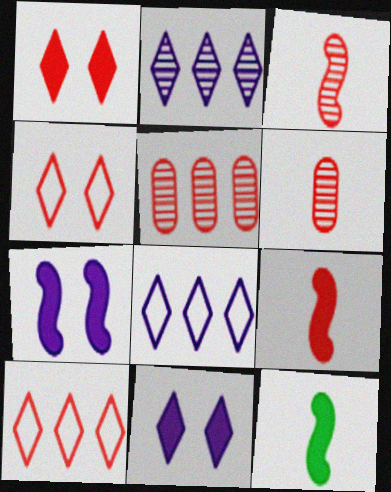[[4, 5, 9]]